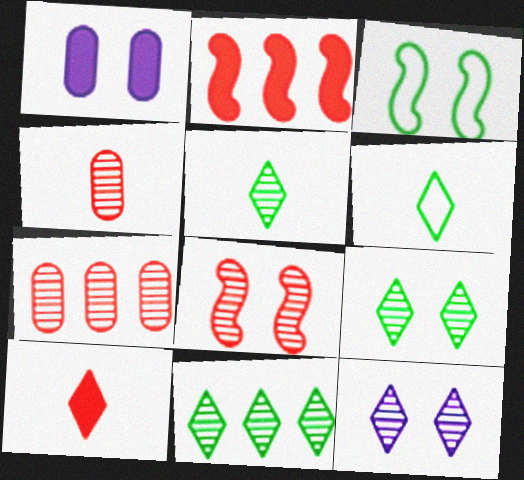[[5, 9, 11]]